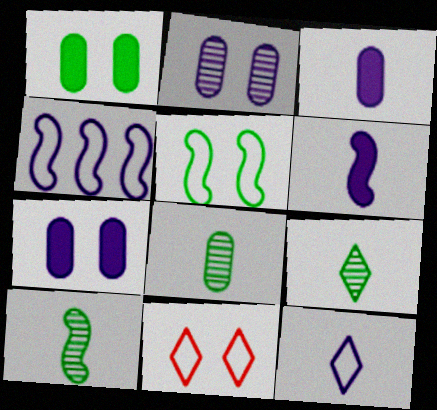[[8, 9, 10]]